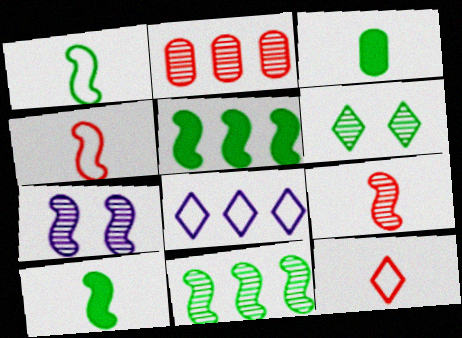[[2, 5, 8], 
[4, 5, 7], 
[7, 9, 11]]